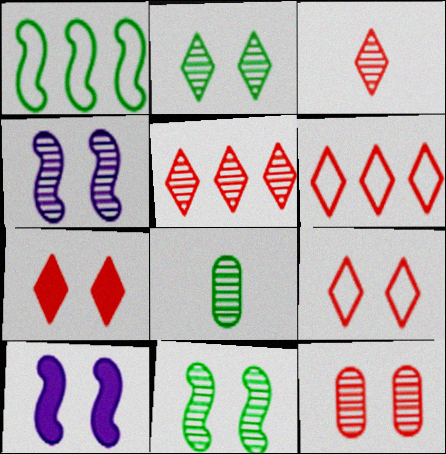[[2, 4, 12], 
[3, 6, 7], 
[4, 5, 8], 
[6, 8, 10]]